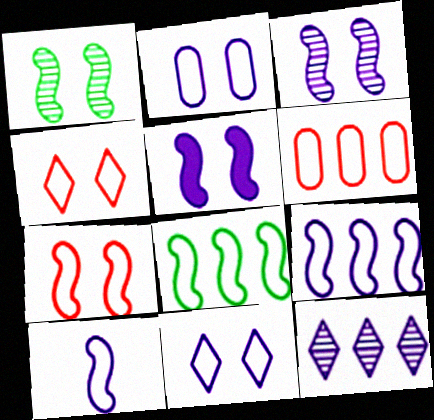[[1, 5, 7], 
[7, 8, 10]]